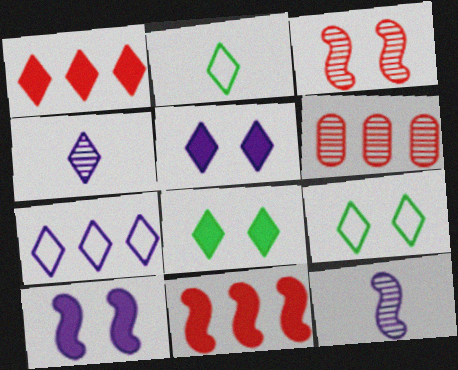[[1, 4, 9], 
[2, 6, 10], 
[4, 5, 7]]